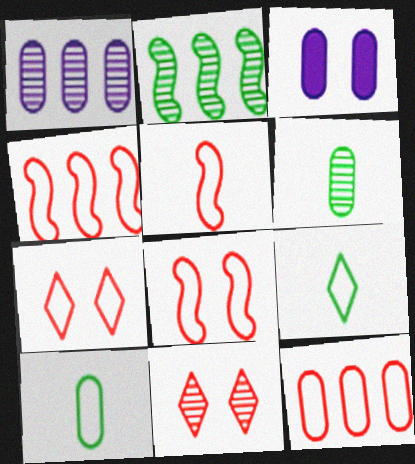[[3, 6, 12], 
[4, 5, 8], 
[5, 7, 12]]